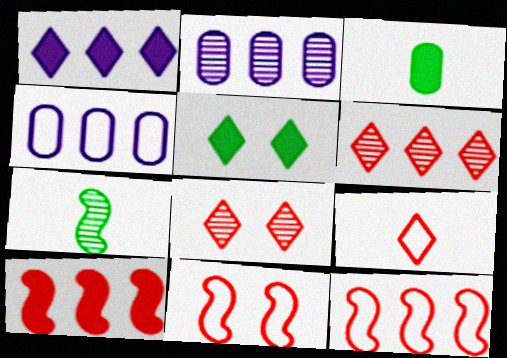[[2, 7, 8]]